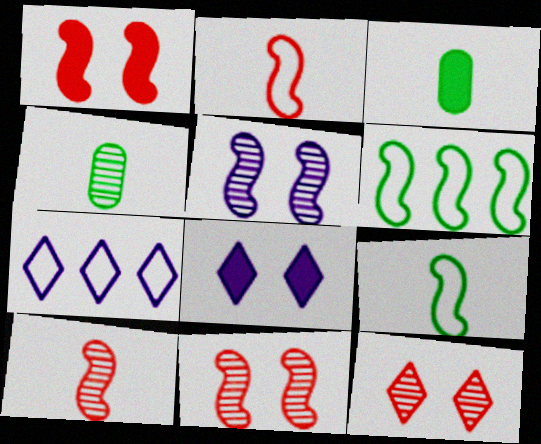[[1, 4, 7], 
[3, 7, 11]]